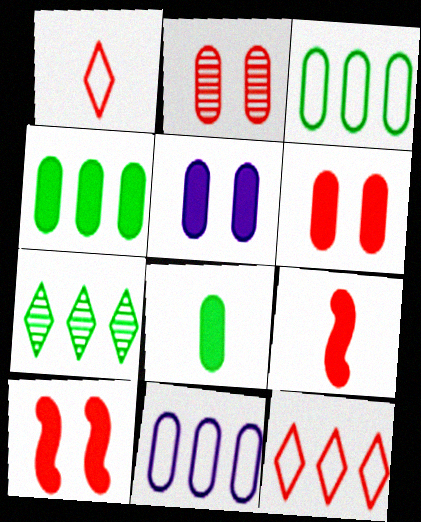[[2, 8, 11], 
[2, 9, 12]]